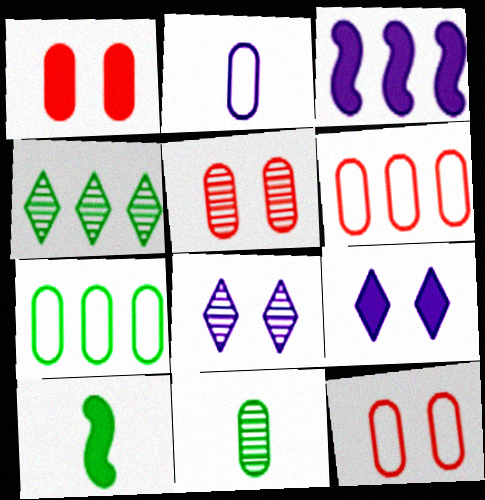[[1, 5, 12], 
[2, 3, 8], 
[2, 7, 12], 
[3, 4, 6], 
[6, 8, 10]]